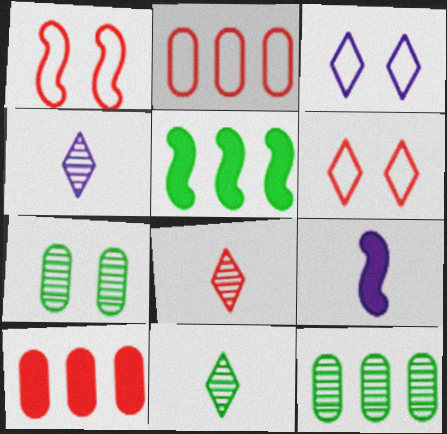[[1, 8, 10], 
[4, 8, 11], 
[6, 9, 12]]